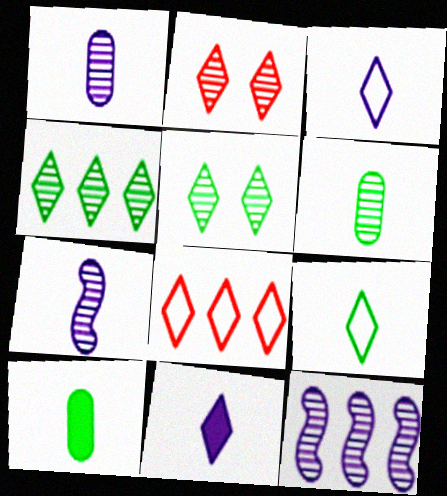[[2, 6, 12], 
[5, 8, 11]]